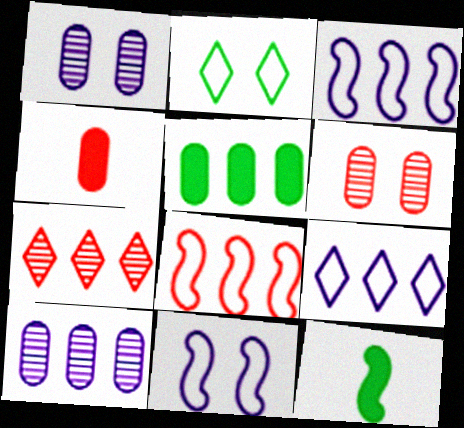[[3, 5, 7], 
[6, 9, 12]]